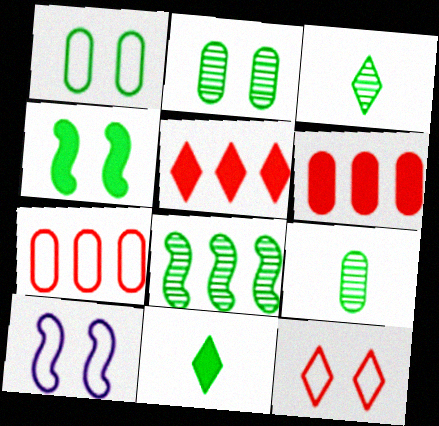[[1, 8, 11], 
[1, 10, 12], 
[2, 3, 8], 
[3, 6, 10], 
[5, 9, 10]]